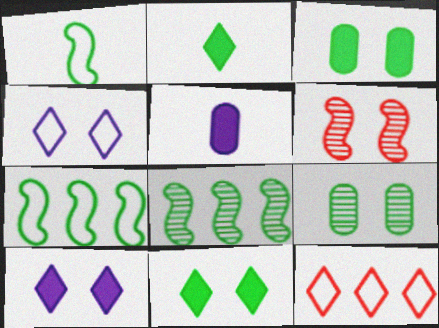[[2, 7, 9], 
[3, 4, 6]]